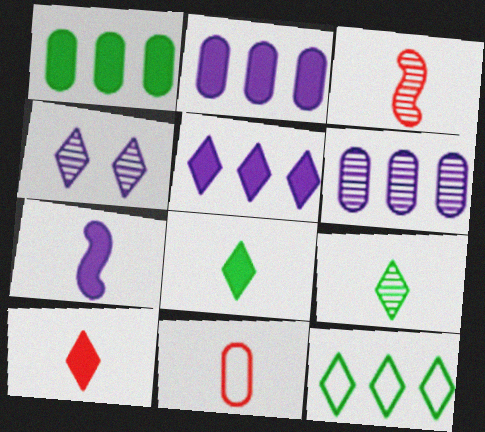[[3, 10, 11], 
[4, 10, 12], 
[7, 9, 11]]